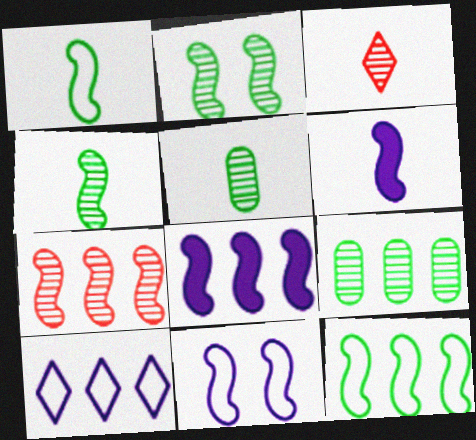[[7, 8, 12]]